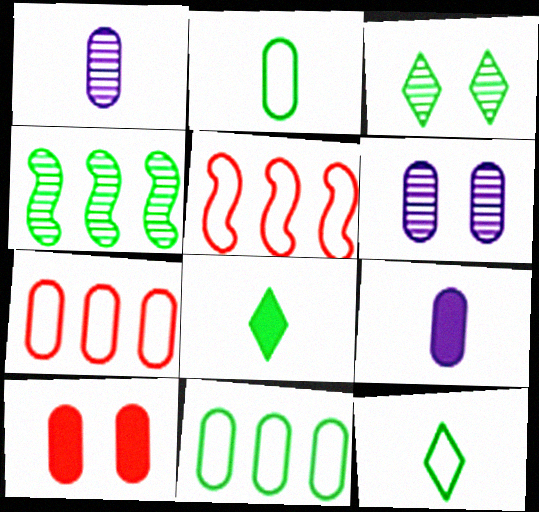[[1, 10, 11], 
[3, 5, 9], 
[5, 6, 8]]